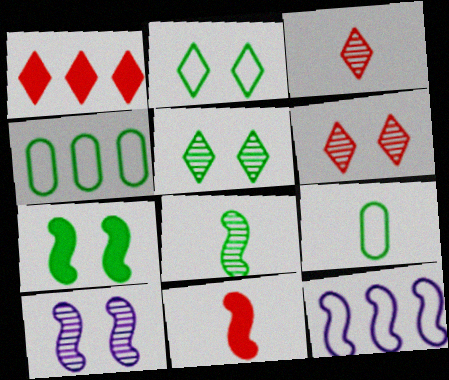[[1, 9, 10]]